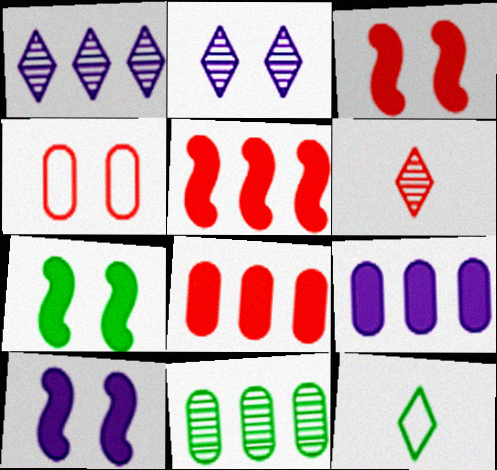[[2, 4, 7], 
[3, 7, 10], 
[4, 5, 6], 
[7, 11, 12]]